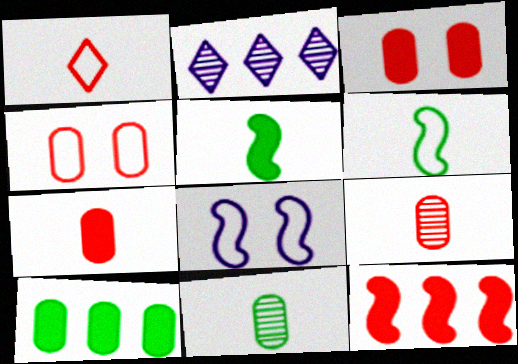[[2, 3, 6], 
[2, 4, 5]]